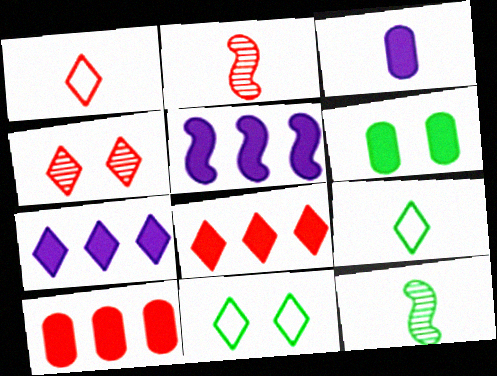[[1, 3, 12], 
[1, 4, 8], 
[2, 3, 9], 
[3, 6, 10], 
[4, 7, 9]]